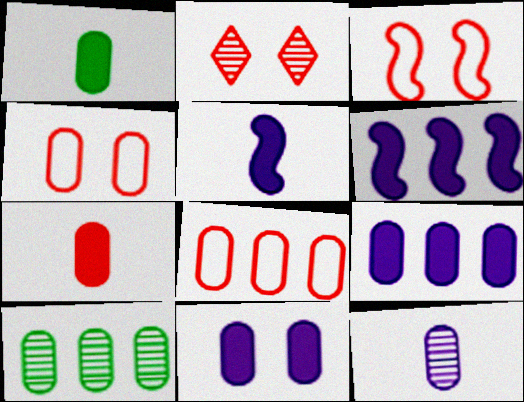[[8, 9, 10]]